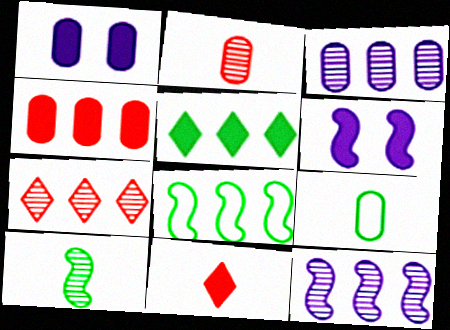[[6, 7, 9]]